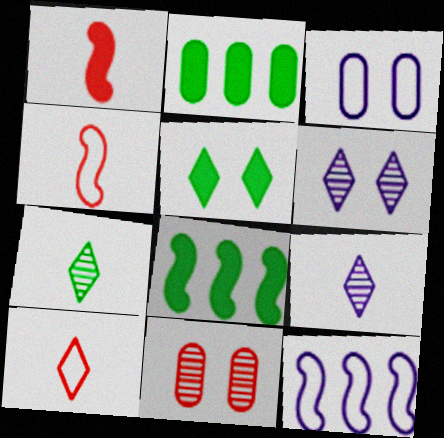[[2, 4, 6]]